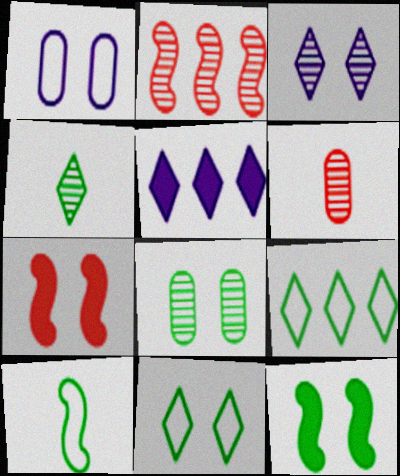[[8, 11, 12]]